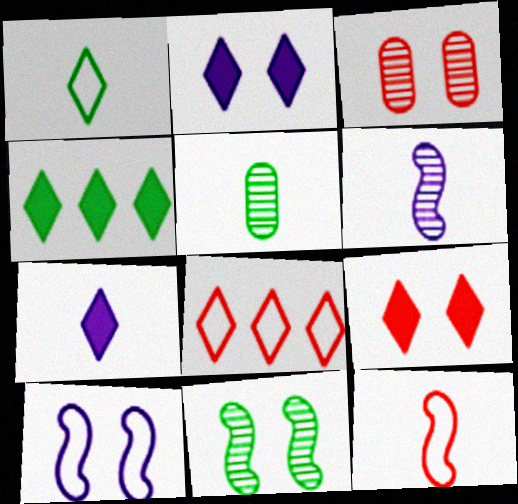[[4, 7, 9], 
[5, 7, 12]]